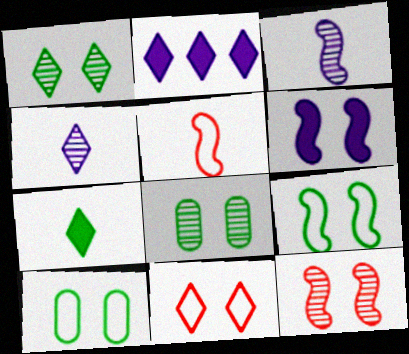[[2, 5, 8], 
[6, 8, 11], 
[6, 9, 12]]